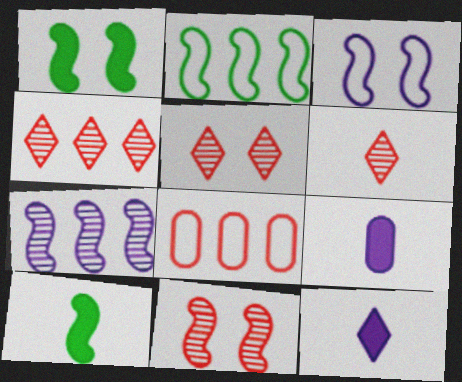[[1, 3, 11], 
[2, 5, 9], 
[4, 5, 6]]